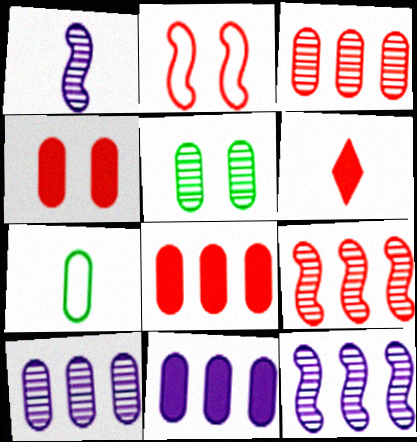[[1, 6, 7], 
[2, 3, 6], 
[4, 7, 10]]